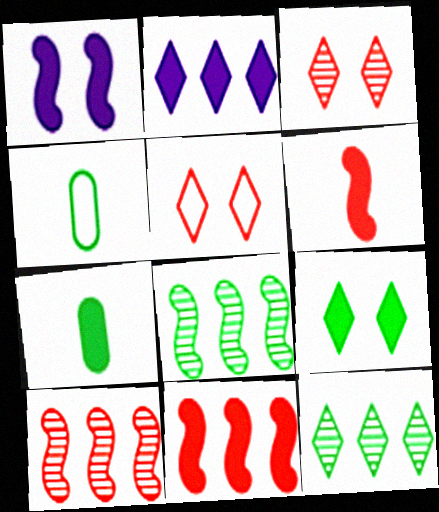[[4, 8, 9]]